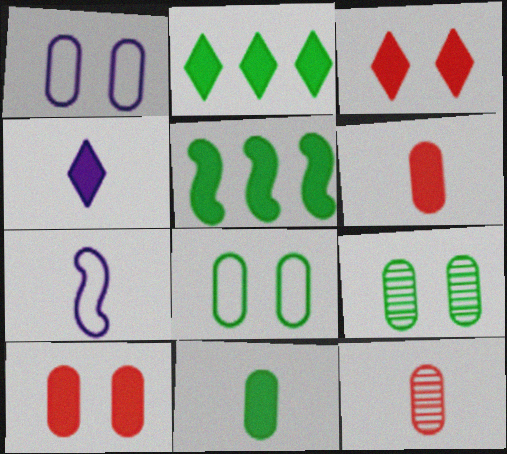[[1, 9, 10], 
[2, 3, 4], 
[4, 5, 10]]